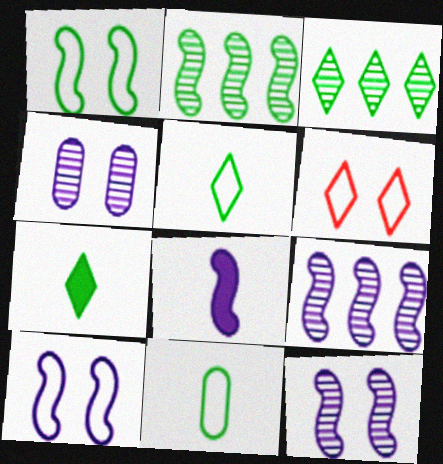[[8, 9, 10]]